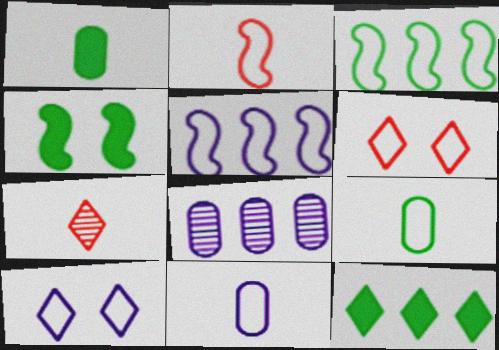[[1, 4, 12], 
[3, 6, 11], 
[5, 6, 9], 
[5, 10, 11], 
[7, 10, 12]]